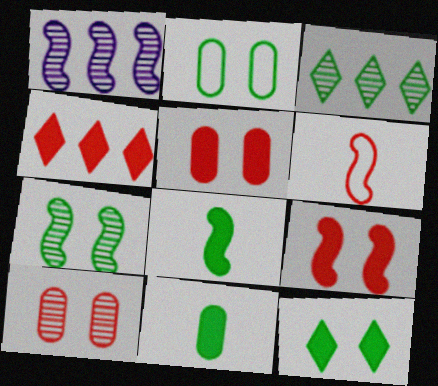[[2, 3, 8], 
[2, 7, 12], 
[4, 6, 10]]